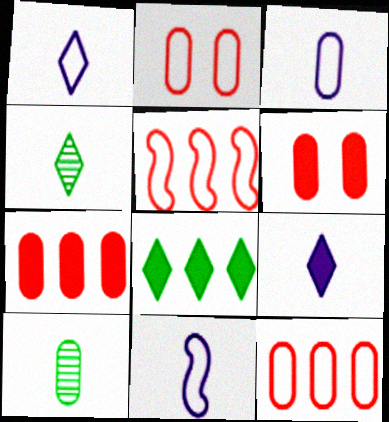[[1, 3, 11]]